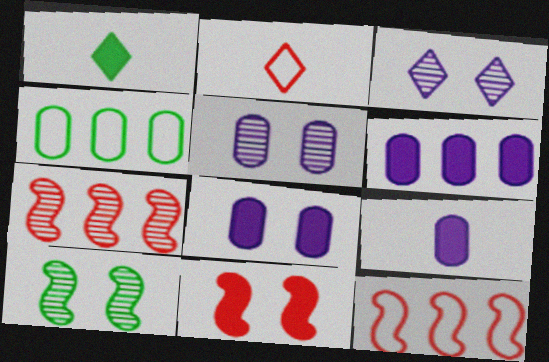[[1, 4, 10], 
[1, 5, 12], 
[1, 6, 11], 
[2, 6, 10], 
[6, 8, 9]]